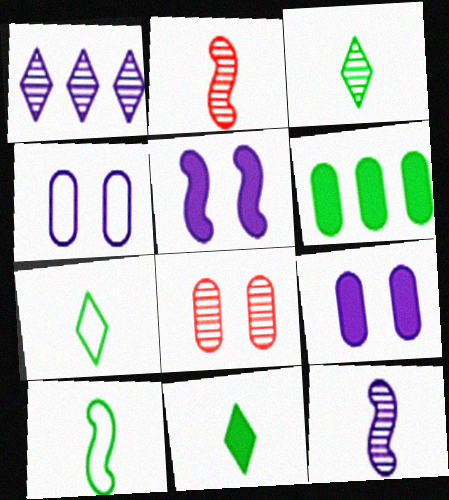[[3, 7, 11]]